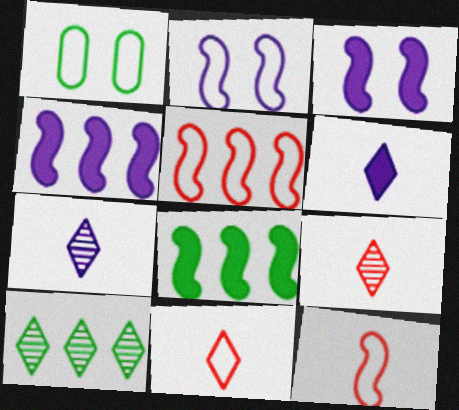[[1, 4, 9]]